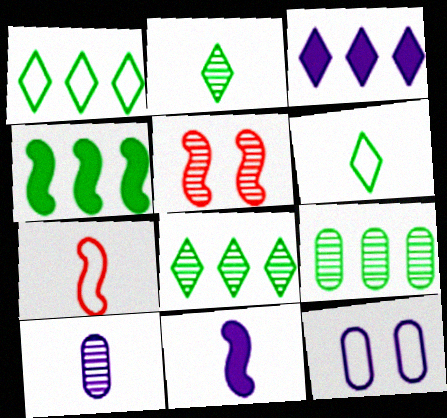[[1, 4, 9], 
[1, 7, 12], 
[5, 8, 10]]